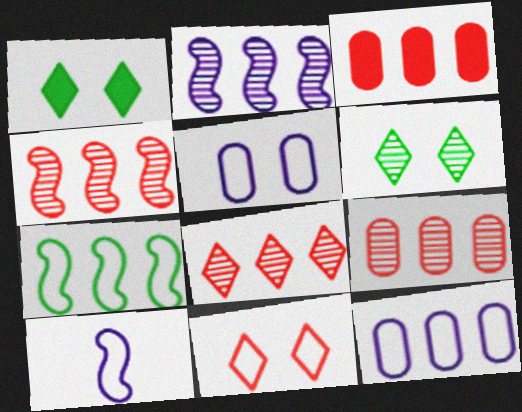[[1, 9, 10], 
[3, 6, 10], 
[4, 8, 9]]